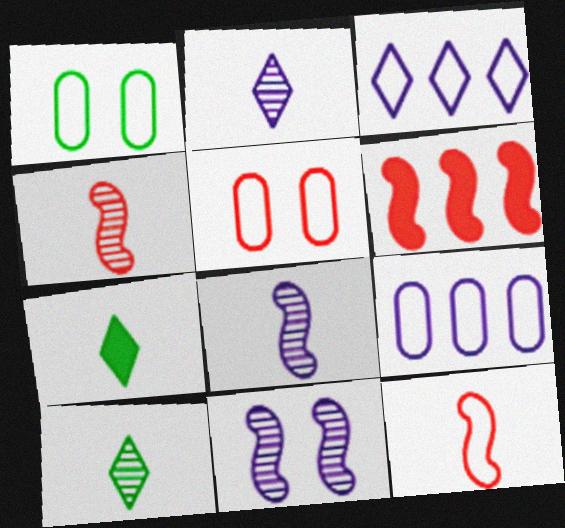[[1, 2, 6], 
[1, 3, 12]]